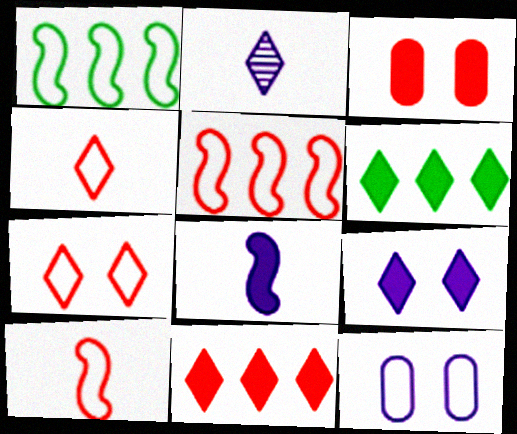[[1, 2, 3], 
[1, 4, 12], 
[2, 6, 7], 
[3, 6, 8]]